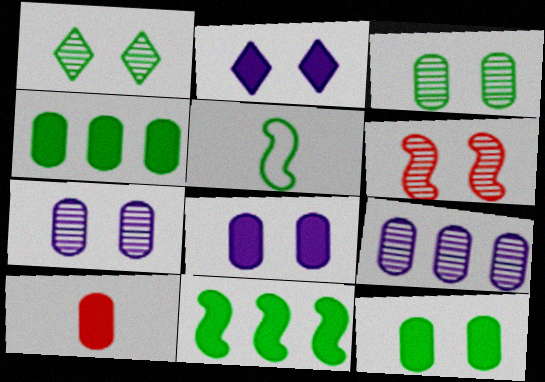[[1, 4, 5], 
[1, 6, 7], 
[2, 10, 11], 
[4, 8, 10]]